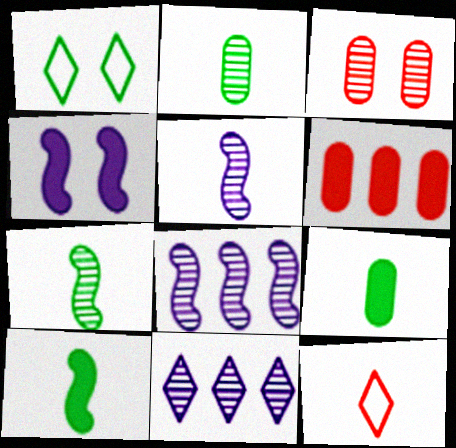[[1, 3, 4], 
[1, 5, 6], 
[3, 7, 11], 
[5, 9, 12]]